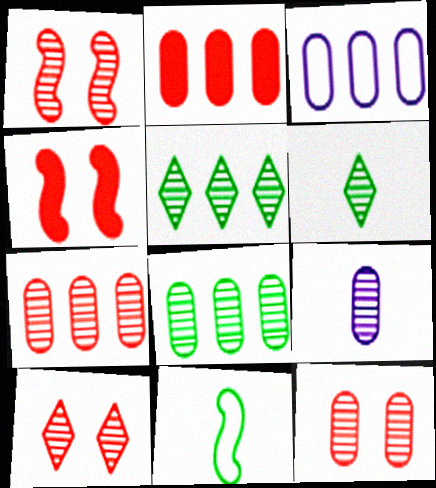[[1, 5, 9], 
[1, 10, 12], 
[2, 3, 8], 
[3, 4, 6], 
[8, 9, 12]]